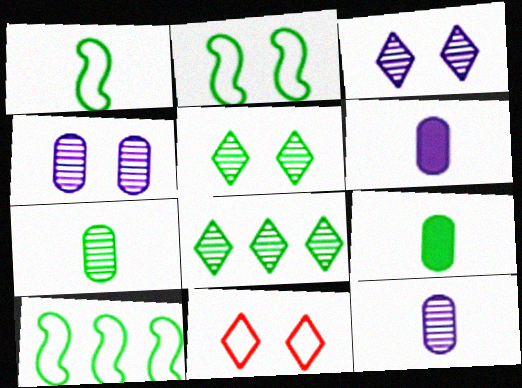[[1, 2, 10], 
[2, 8, 9], 
[5, 9, 10]]